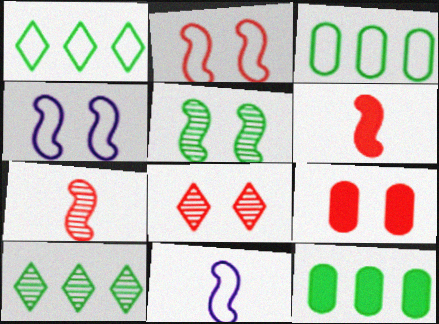[[2, 8, 9], 
[8, 11, 12], 
[9, 10, 11]]